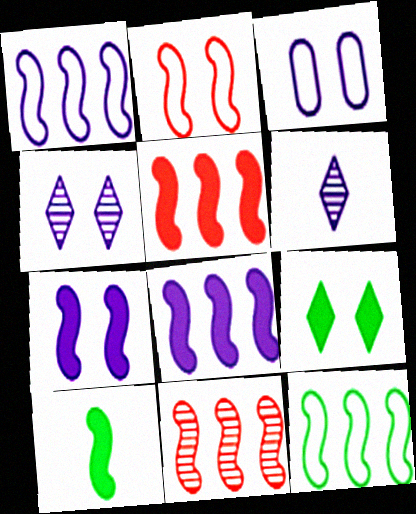[[3, 4, 7], 
[3, 6, 8], 
[5, 7, 10], 
[8, 11, 12]]